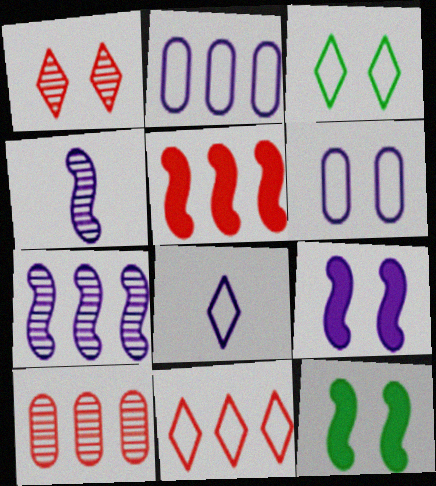[[1, 6, 12], 
[3, 8, 11], 
[5, 10, 11], 
[8, 10, 12]]